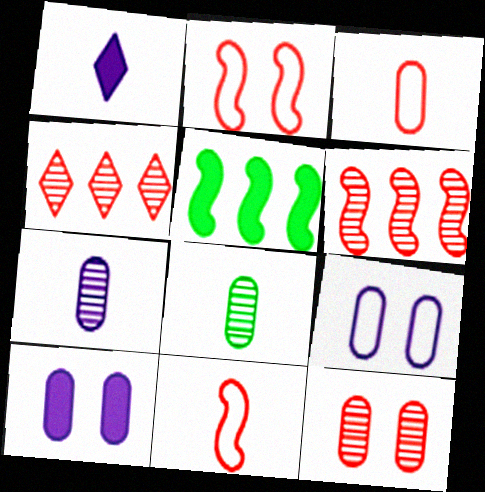[[1, 8, 11]]